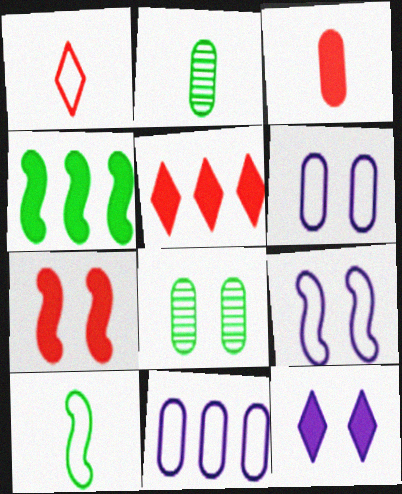[[2, 5, 9], 
[3, 4, 12], 
[3, 5, 7], 
[3, 8, 11]]